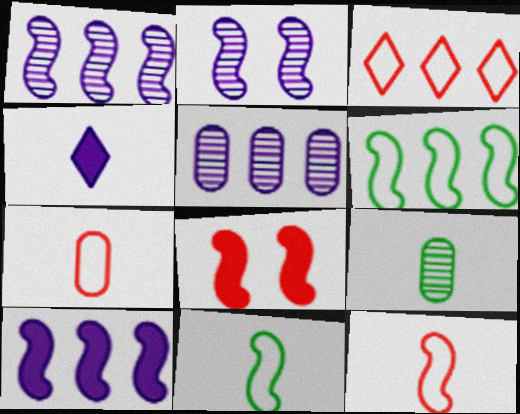[[1, 8, 11], 
[4, 9, 12]]